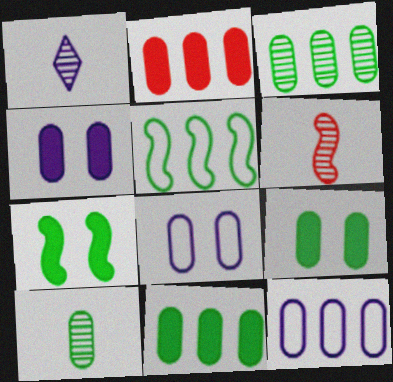[[1, 6, 10], 
[2, 3, 12], 
[2, 8, 10]]